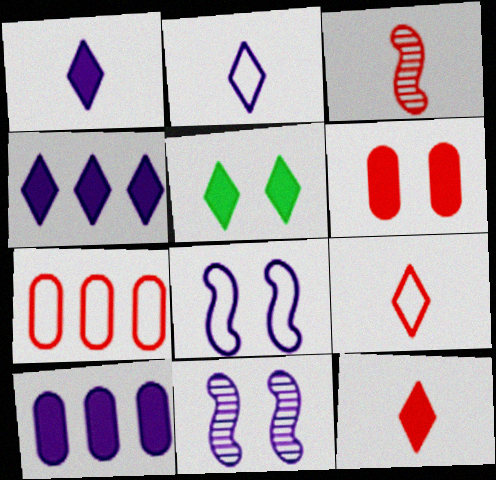[[2, 10, 11], 
[4, 5, 12]]